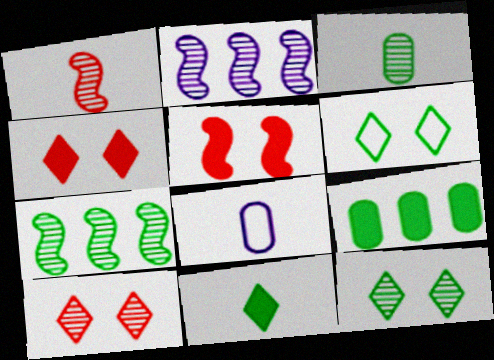[[1, 8, 11], 
[2, 3, 10], 
[3, 7, 12], 
[4, 7, 8]]